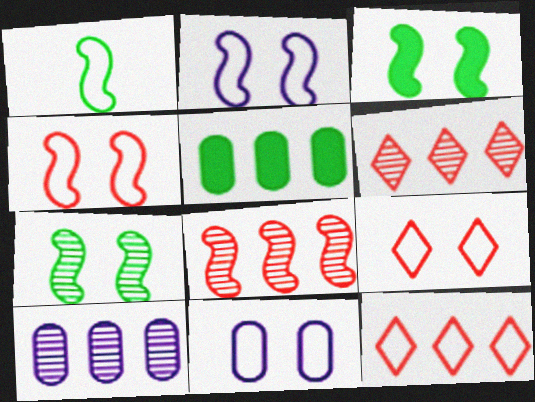[[1, 11, 12]]